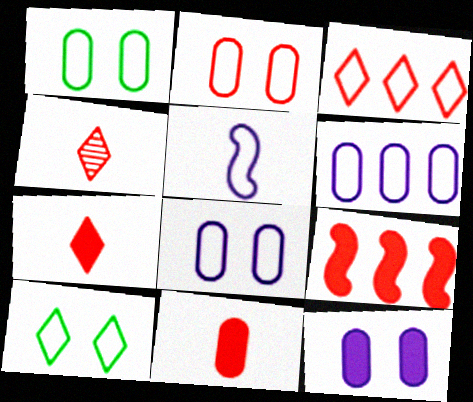[[1, 2, 8], 
[1, 3, 5], 
[2, 4, 9]]